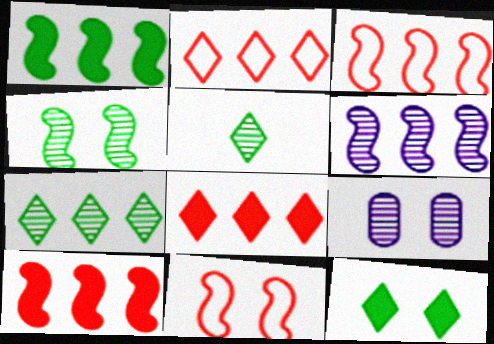[[1, 3, 6], 
[9, 11, 12]]